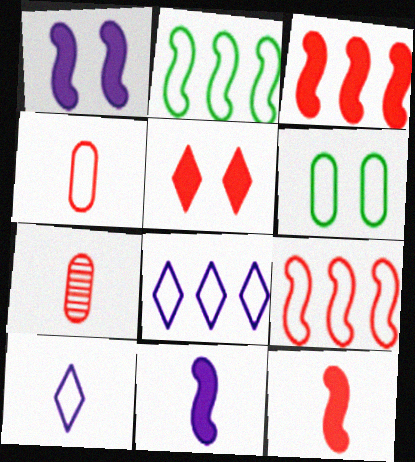[[5, 7, 9], 
[6, 9, 10]]